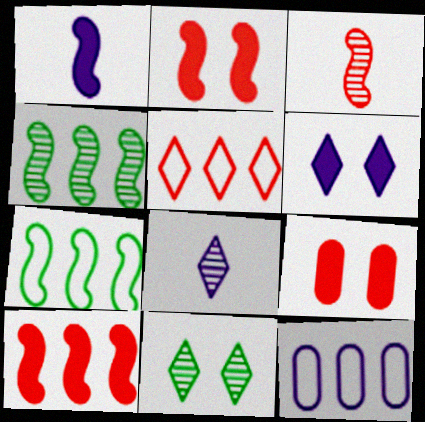[[3, 5, 9], 
[5, 7, 12], 
[7, 8, 9]]